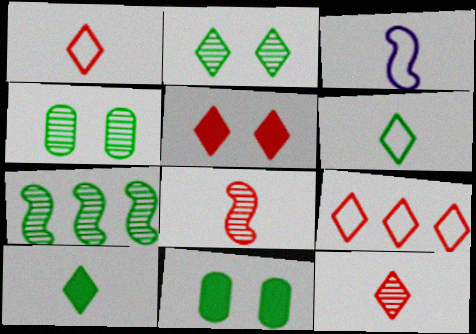[[5, 9, 12], 
[6, 7, 11]]